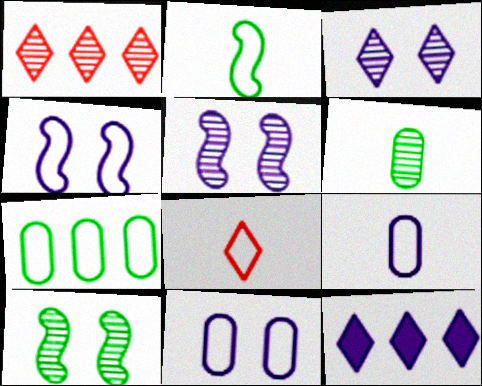[[1, 5, 6], 
[2, 8, 9], 
[4, 7, 8], 
[5, 9, 12]]